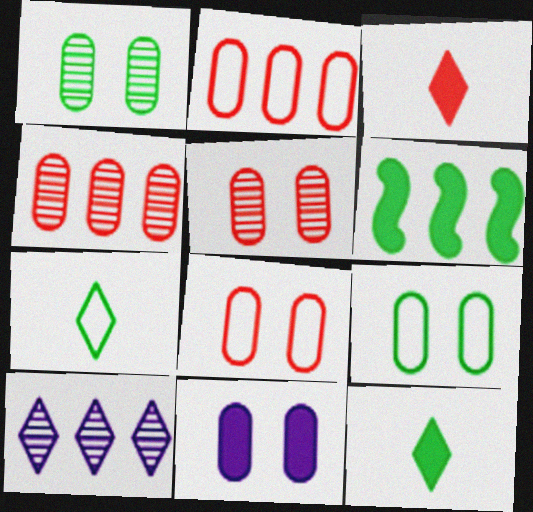[[1, 6, 7], 
[1, 8, 11], 
[2, 6, 10], 
[3, 6, 11], 
[5, 9, 11]]